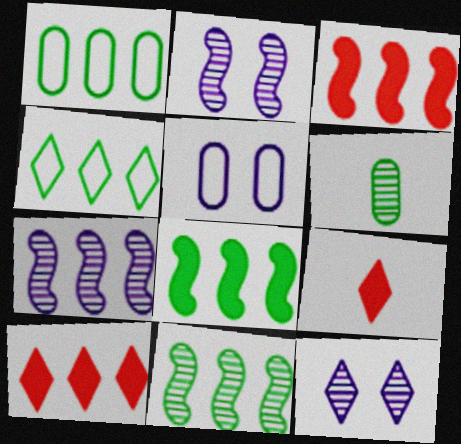[[1, 2, 9], 
[1, 7, 10], 
[4, 9, 12], 
[5, 9, 11]]